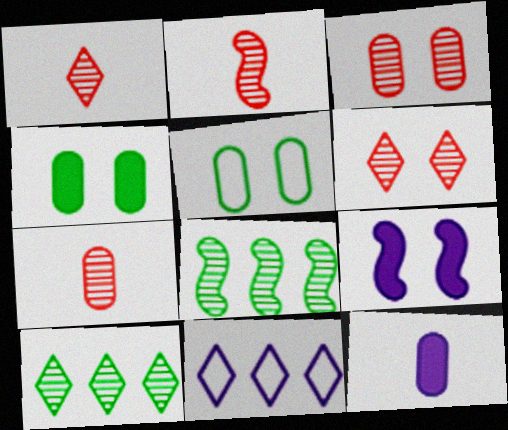[[1, 2, 7], 
[2, 4, 11], 
[5, 6, 9]]